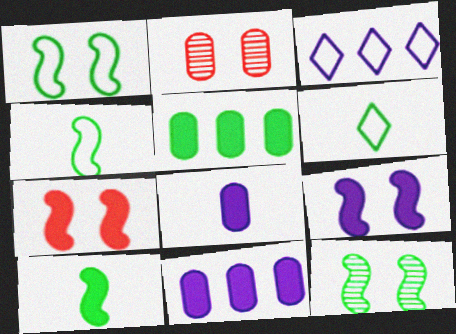[[2, 3, 10], 
[5, 6, 12]]